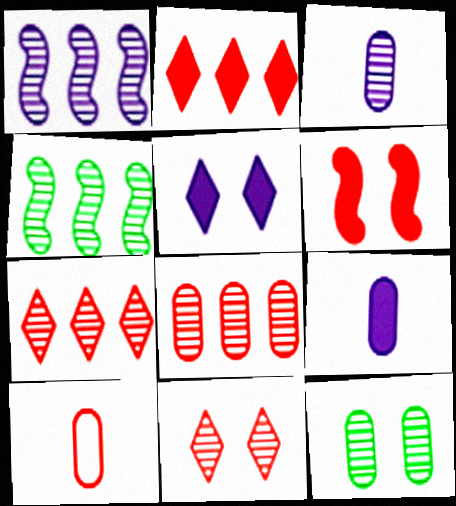[[3, 4, 11], 
[3, 8, 12], 
[4, 5, 10], 
[6, 7, 10]]